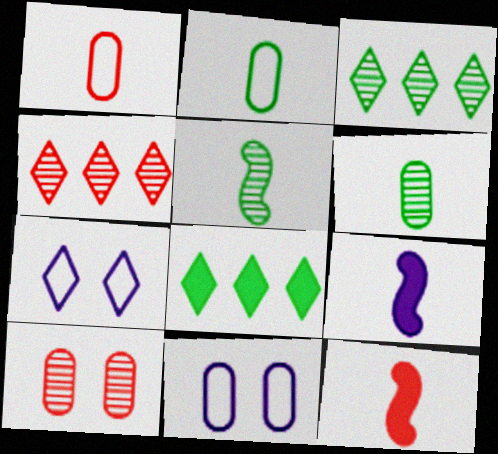[[3, 11, 12]]